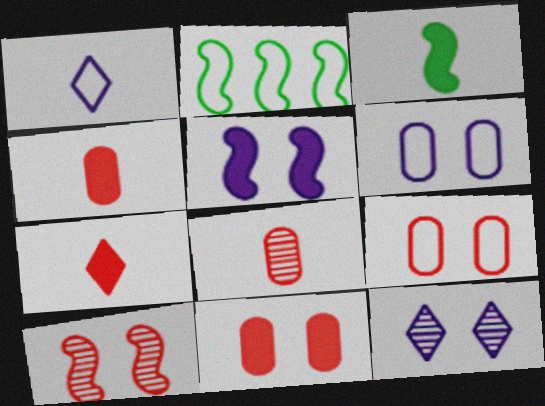[[1, 2, 9], 
[1, 3, 8], 
[2, 4, 12], 
[5, 6, 12]]